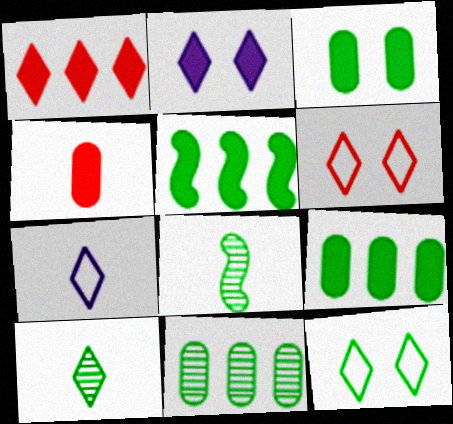[[2, 4, 5], 
[4, 7, 8], 
[8, 9, 12]]